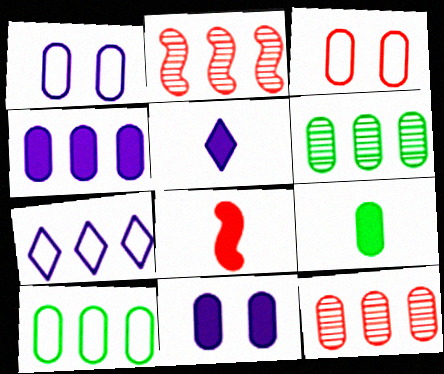[[1, 9, 12], 
[4, 10, 12], 
[5, 8, 9]]